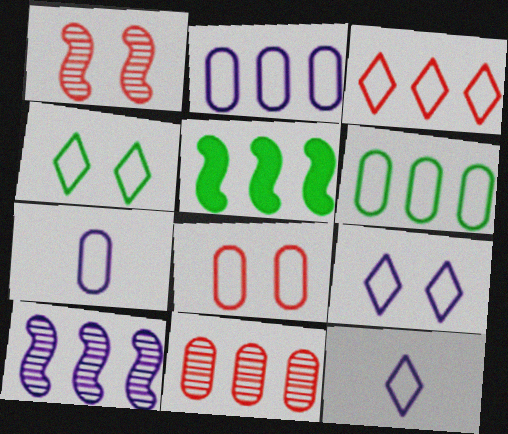[[3, 4, 12], 
[6, 7, 8]]